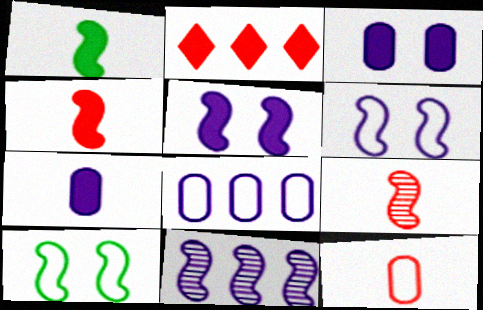[[1, 2, 3], 
[4, 10, 11]]